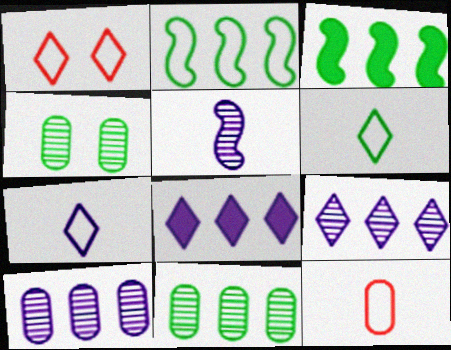[[3, 4, 6]]